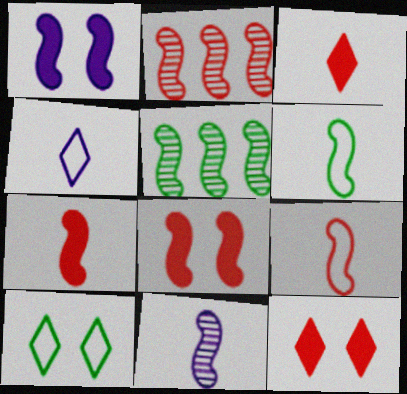[[1, 2, 6], 
[1, 5, 9], 
[2, 8, 9], 
[6, 7, 11]]